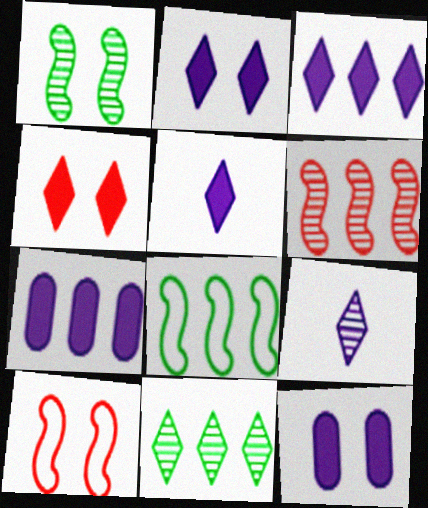[[2, 3, 5]]